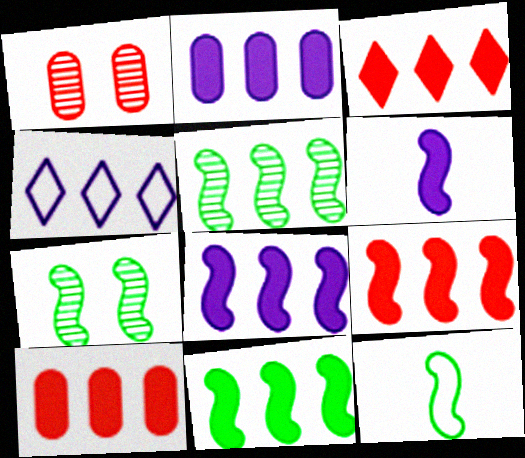[[2, 3, 11], 
[3, 9, 10], 
[4, 5, 10], 
[7, 11, 12], 
[8, 9, 11]]